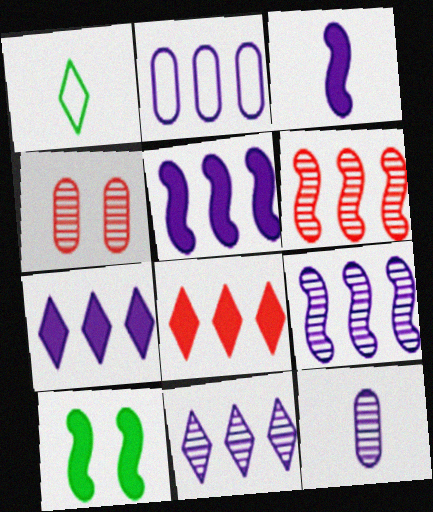[[1, 4, 5], 
[2, 5, 11], 
[2, 7, 9]]